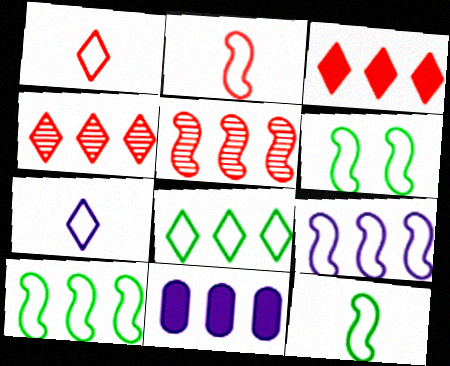[[2, 6, 9], 
[4, 10, 11], 
[5, 8, 11], 
[6, 10, 12]]